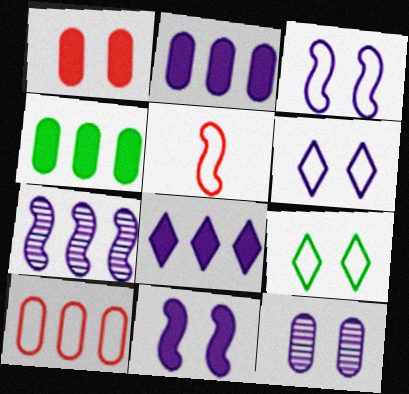[[6, 11, 12]]